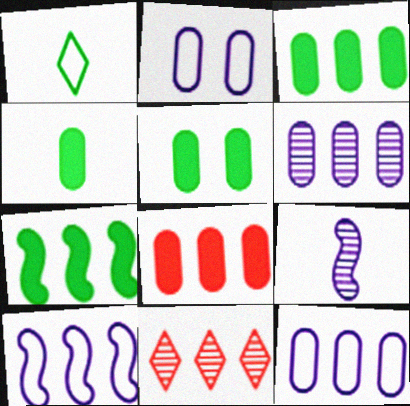[[3, 4, 5], 
[3, 10, 11], 
[7, 11, 12]]